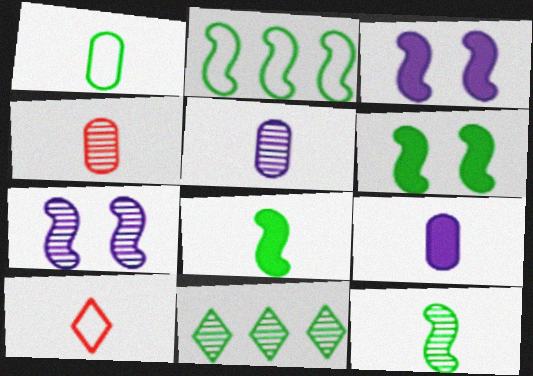[[1, 4, 9], 
[1, 6, 11], 
[2, 6, 12], 
[4, 7, 11], 
[5, 8, 10], 
[9, 10, 12]]